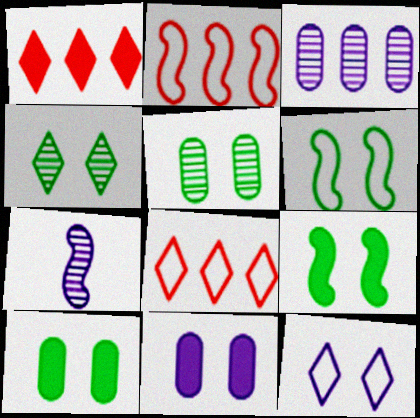[[2, 7, 9], 
[4, 6, 10], 
[7, 8, 10]]